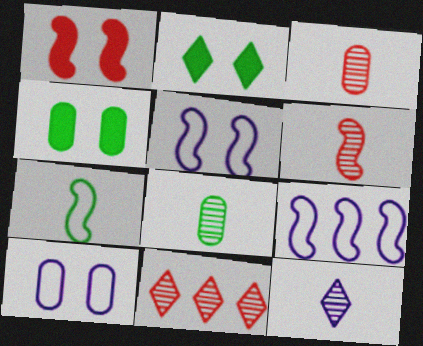[[2, 3, 9], 
[6, 8, 12]]